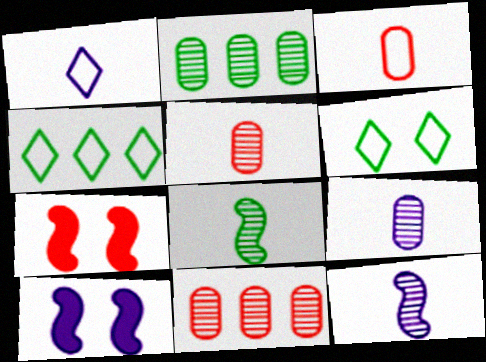[[1, 2, 7], 
[4, 5, 10], 
[4, 7, 9]]